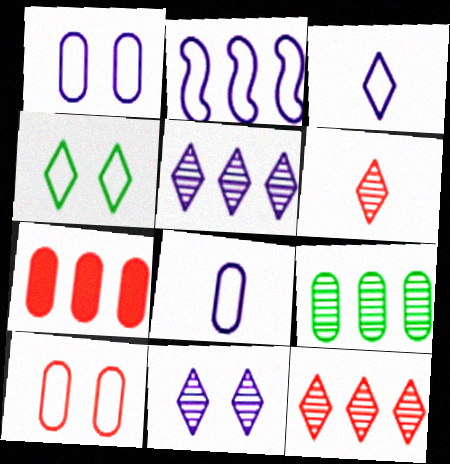[[1, 2, 3]]